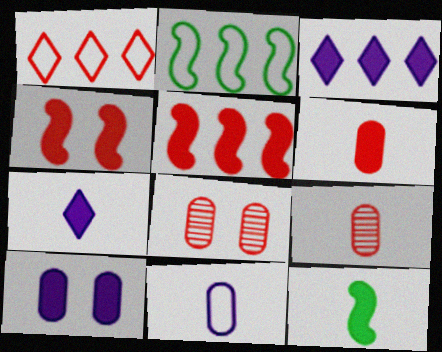[[1, 4, 9], 
[2, 7, 8], 
[6, 7, 12]]